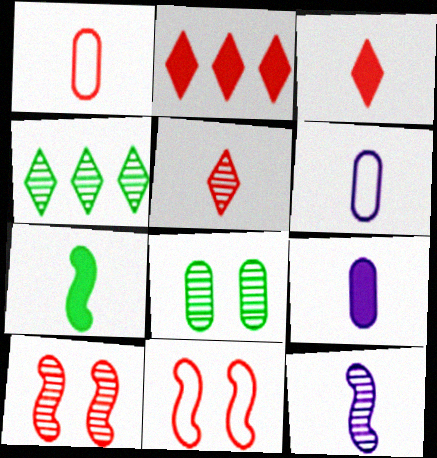[[1, 2, 10], 
[3, 7, 9], 
[4, 9, 11], 
[5, 6, 7]]